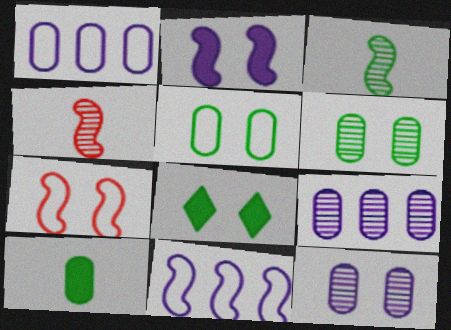[[1, 4, 8], 
[7, 8, 12]]